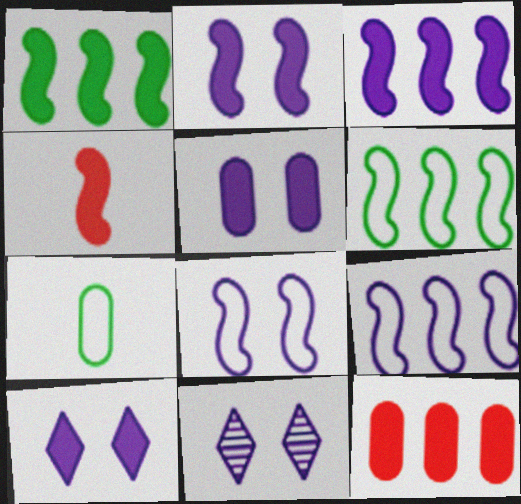[[1, 2, 4], 
[2, 5, 10], 
[5, 8, 11]]